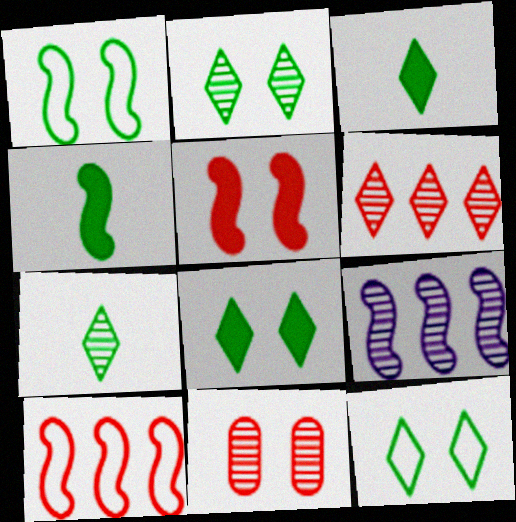[[2, 8, 12], 
[7, 9, 11]]